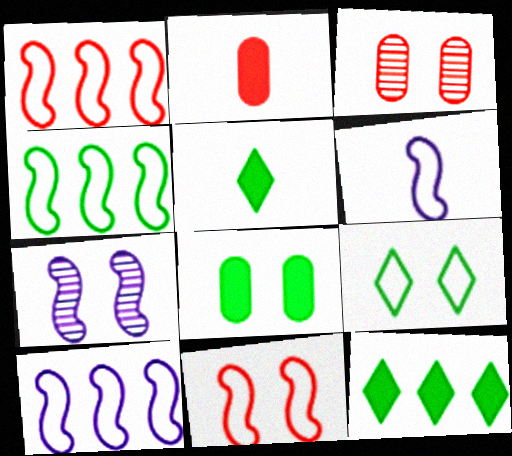[[1, 4, 10], 
[3, 5, 10], 
[3, 6, 12], 
[4, 6, 11]]